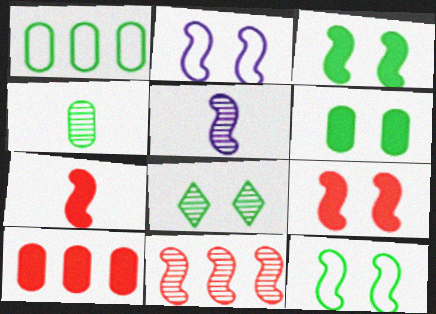[[1, 4, 6], 
[6, 8, 12]]